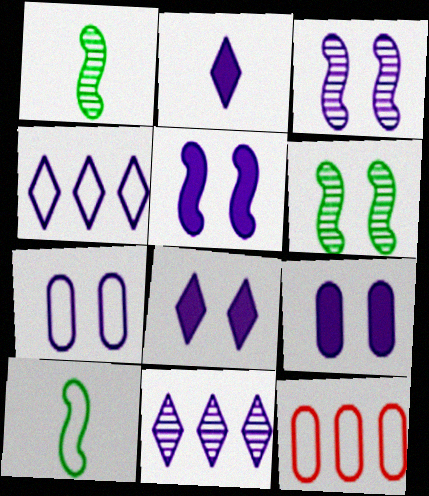[[1, 8, 12], 
[2, 6, 12], 
[3, 7, 8], 
[5, 8, 9]]